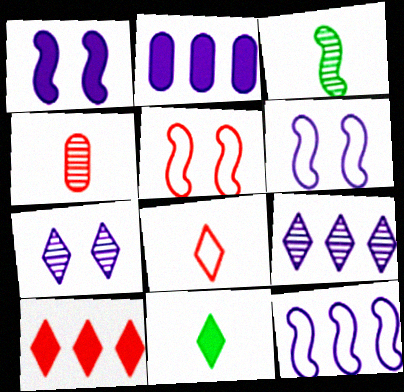[[2, 9, 12], 
[4, 5, 10]]